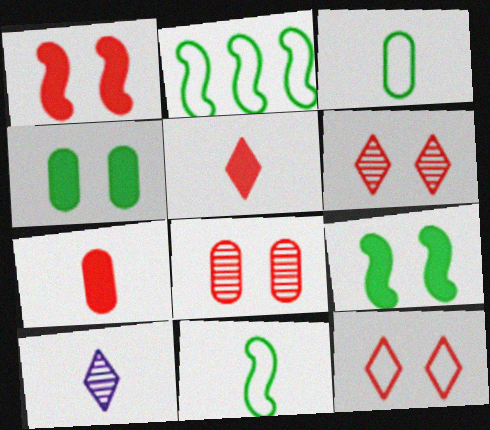[[1, 8, 12], 
[7, 10, 11]]